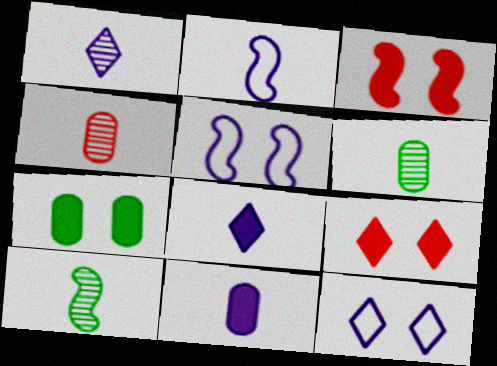[[1, 2, 11], 
[1, 4, 10]]